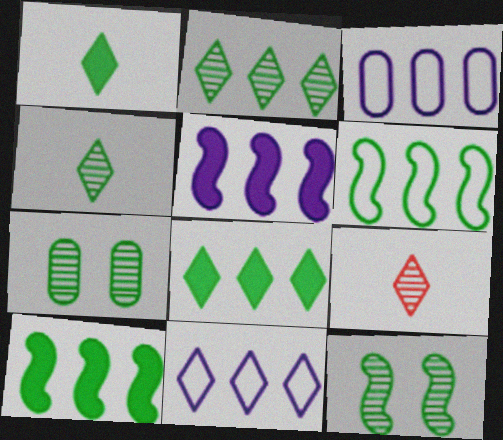[[1, 6, 7]]